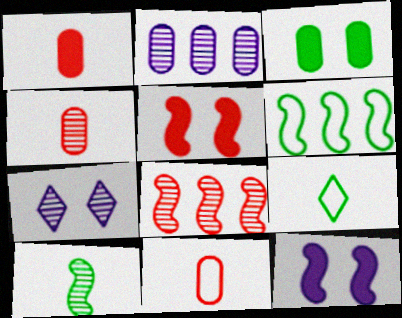[[1, 4, 11], 
[1, 6, 7], 
[2, 3, 11], 
[2, 5, 9]]